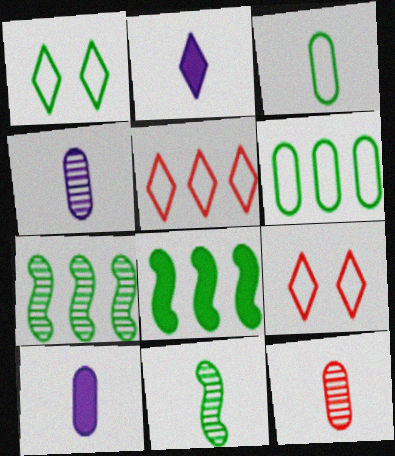[[3, 10, 12], 
[4, 8, 9], 
[7, 9, 10]]